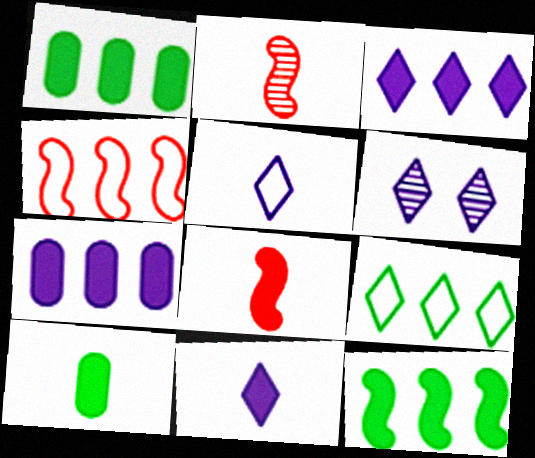[[2, 5, 10], 
[3, 5, 6], 
[4, 6, 10], 
[8, 10, 11]]